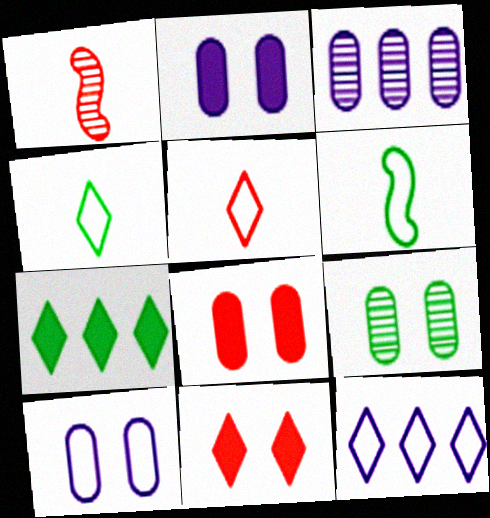[[1, 7, 10], 
[3, 6, 11], 
[6, 7, 9], 
[8, 9, 10]]